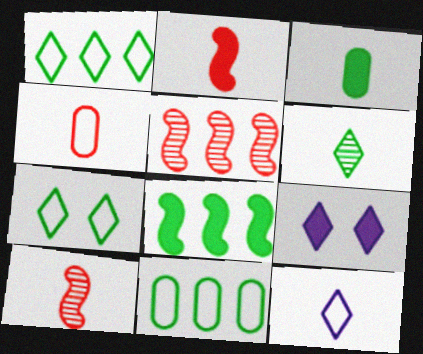[[3, 10, 12], 
[9, 10, 11]]